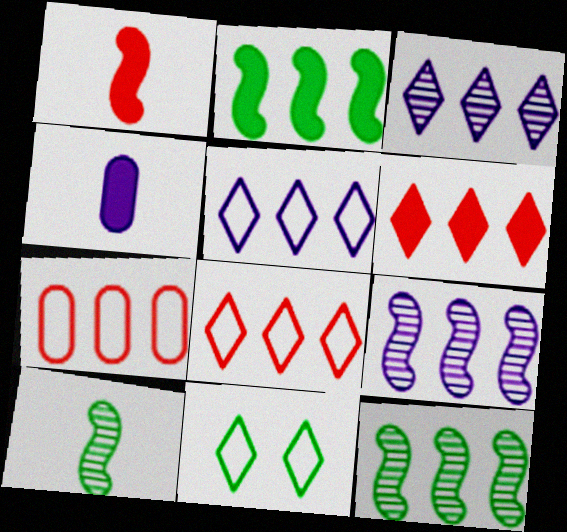[[2, 3, 7]]